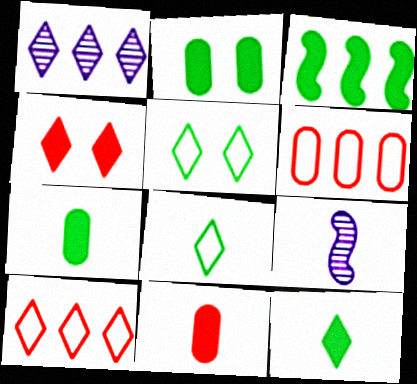[[1, 3, 6], 
[1, 4, 8], 
[2, 3, 12], 
[2, 9, 10], 
[8, 9, 11]]